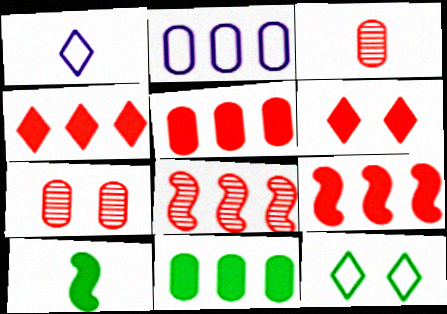[[1, 3, 10], 
[4, 5, 9]]